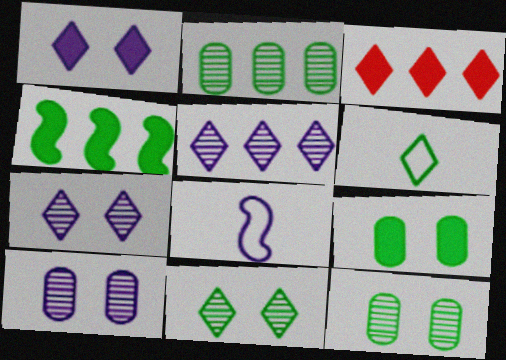[[3, 6, 7], 
[3, 8, 12], 
[4, 6, 12]]